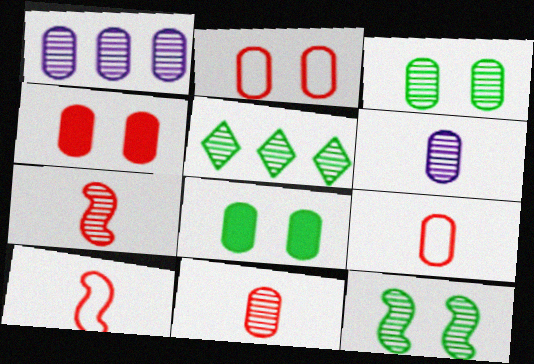[[1, 3, 11], 
[1, 8, 9]]